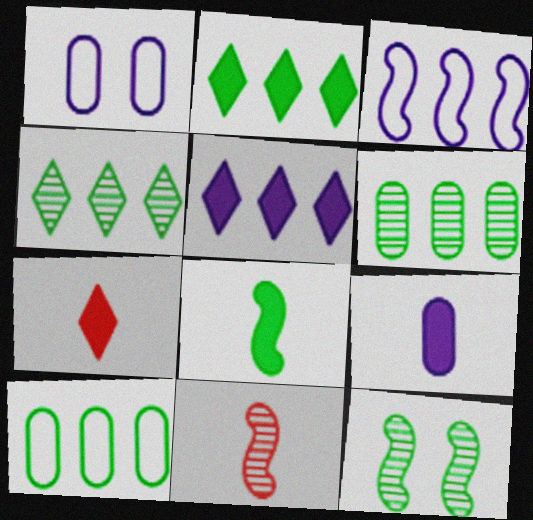[[1, 2, 11], 
[7, 8, 9]]